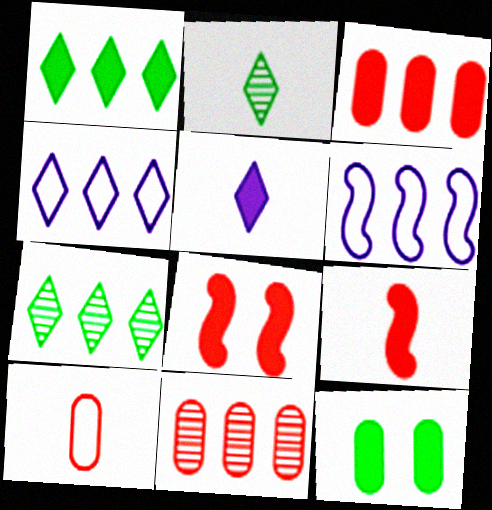[[1, 6, 11], 
[3, 6, 7]]